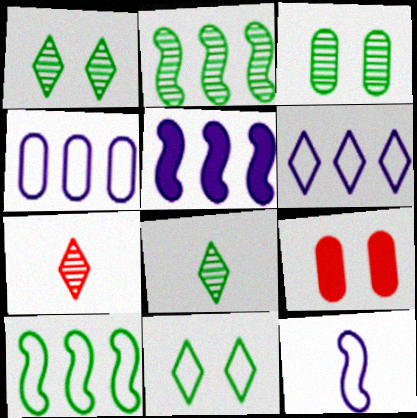[[2, 3, 8]]